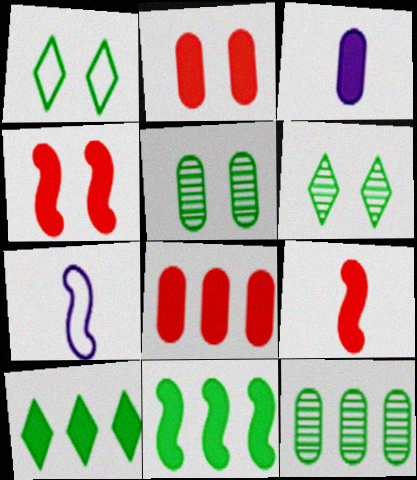[[3, 4, 10], 
[6, 7, 8]]